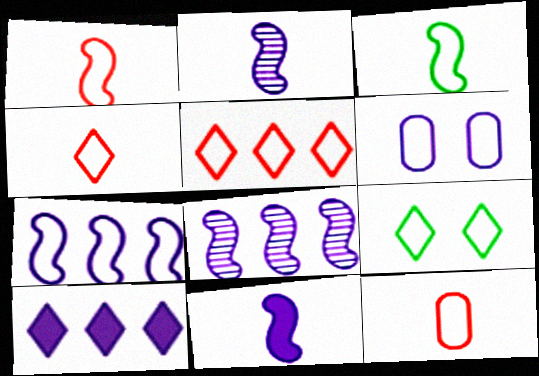[[1, 4, 12], 
[2, 6, 10], 
[3, 5, 6], 
[7, 9, 12]]